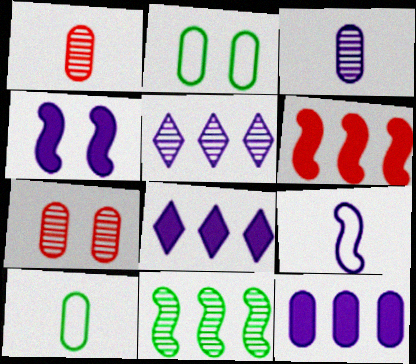[[1, 2, 12], 
[7, 10, 12]]